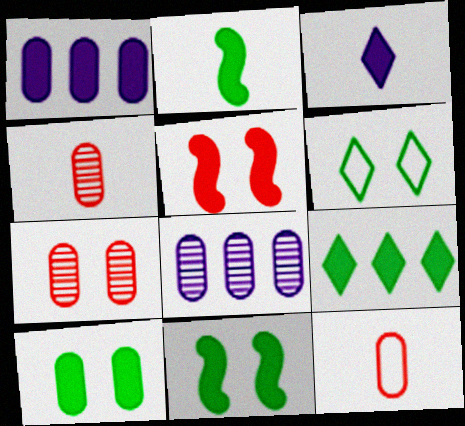[[2, 9, 10], 
[8, 10, 12]]